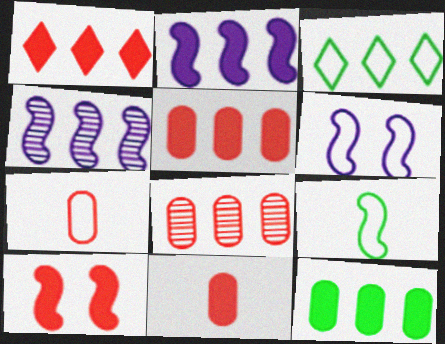[[1, 2, 12], 
[1, 10, 11], 
[2, 3, 8], 
[3, 4, 5], 
[3, 6, 7], 
[4, 9, 10]]